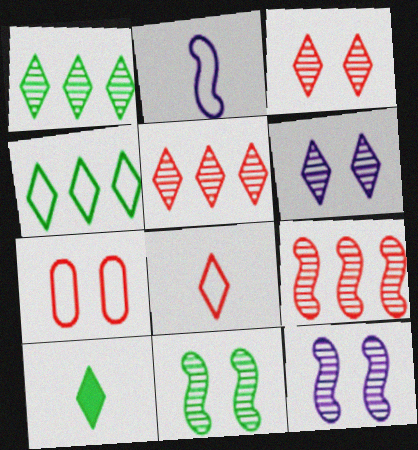[[2, 4, 7]]